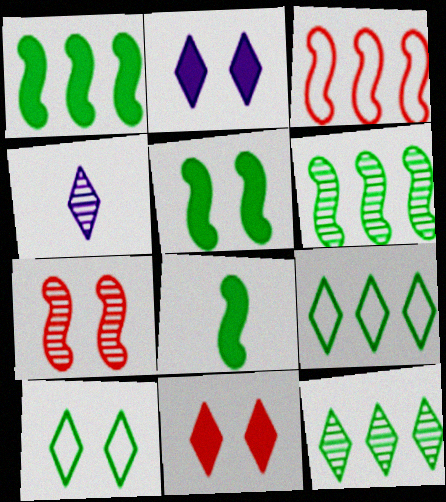[[1, 5, 8], 
[4, 9, 11]]